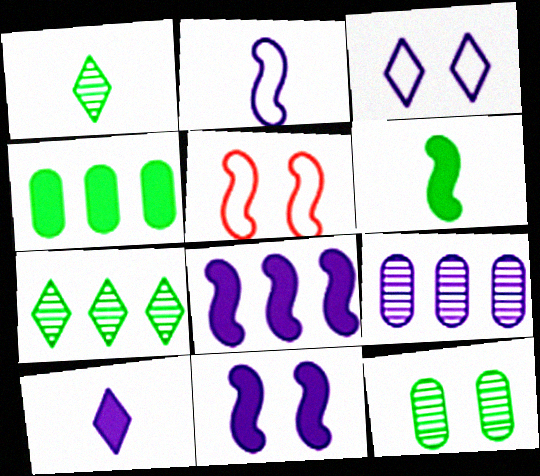[]